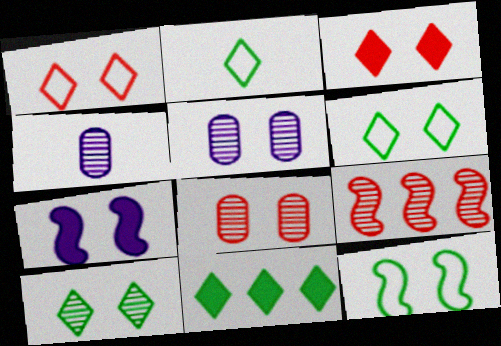[[2, 10, 11], 
[3, 5, 12], 
[4, 9, 10], 
[6, 7, 8]]